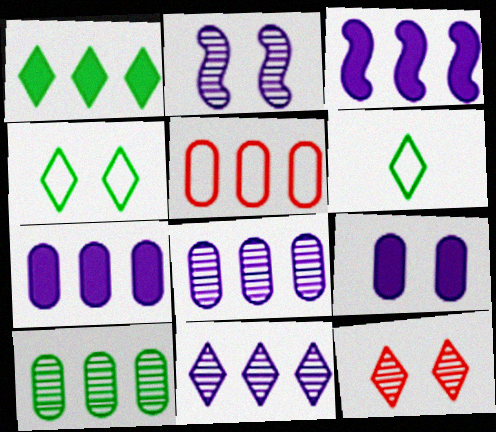[[5, 7, 10]]